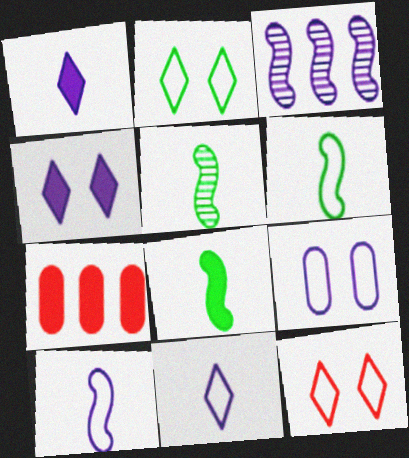[[1, 3, 9], 
[4, 7, 8], 
[5, 6, 8]]